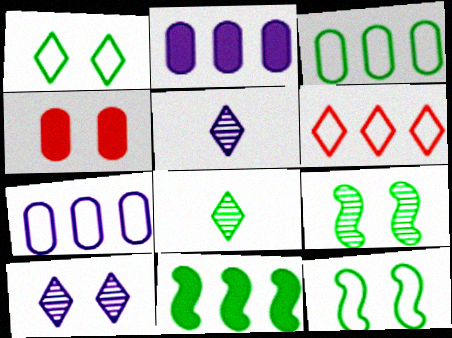[[4, 10, 12]]